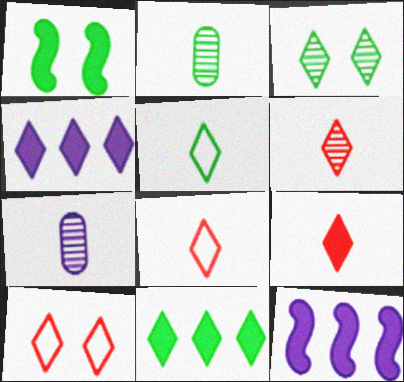[[2, 10, 12], 
[3, 4, 8], 
[3, 5, 11], 
[6, 8, 9]]